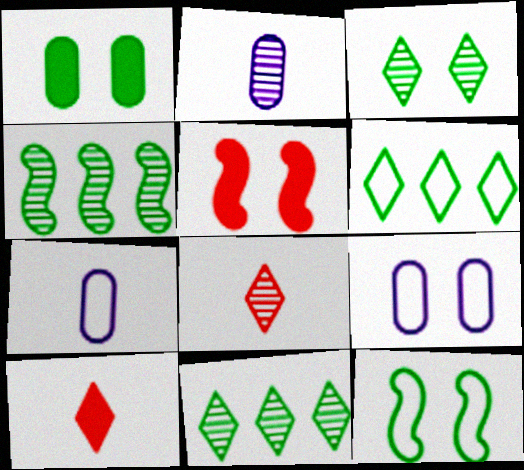[[1, 3, 12], 
[2, 5, 6], 
[3, 5, 9], 
[4, 9, 10], 
[5, 7, 11]]